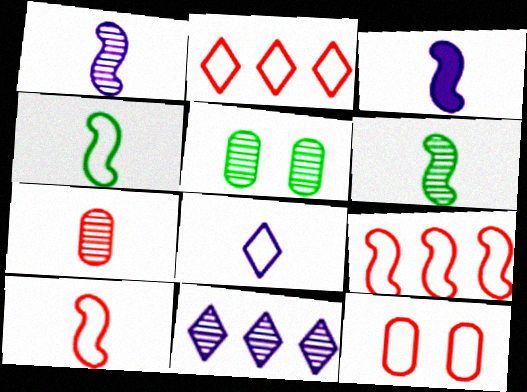[[2, 3, 5], 
[2, 10, 12], 
[3, 6, 10]]